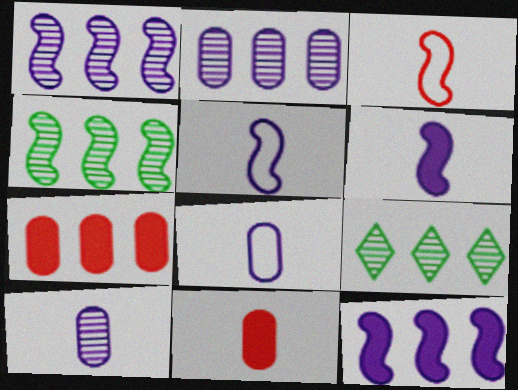[]